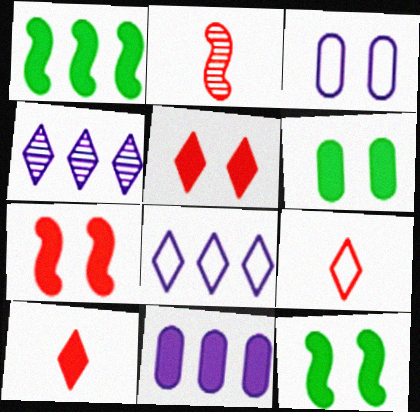[[2, 6, 8], 
[10, 11, 12]]